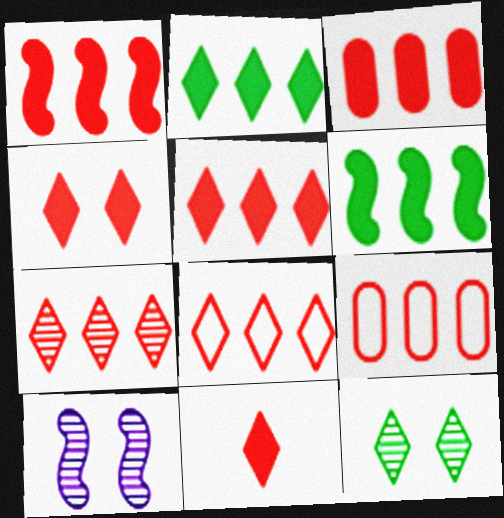[[1, 3, 5], 
[1, 7, 9], 
[4, 5, 11], 
[5, 7, 8]]